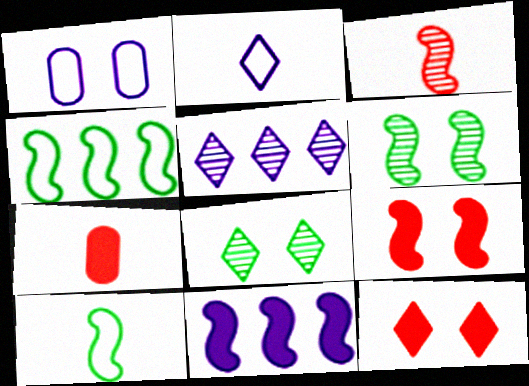[[1, 6, 12], 
[1, 8, 9]]